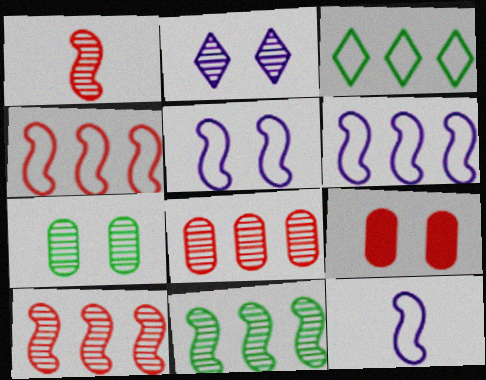[[5, 6, 12]]